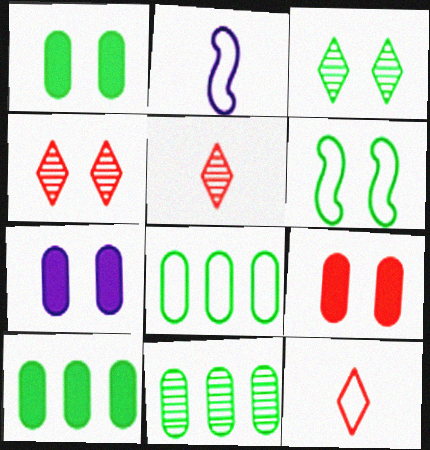[[1, 3, 6], 
[1, 7, 9], 
[2, 4, 10], 
[4, 6, 7], 
[8, 10, 11]]